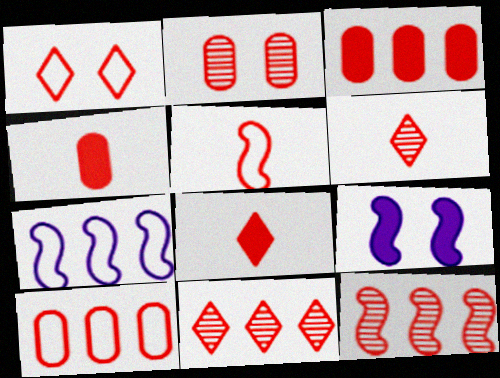[[1, 4, 12], 
[1, 5, 10], 
[1, 8, 11], 
[2, 4, 10], 
[2, 6, 12], 
[4, 5, 6]]